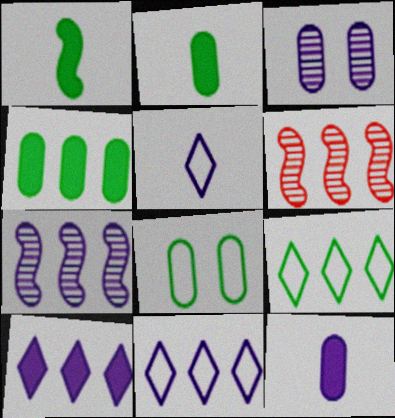[[4, 6, 11]]